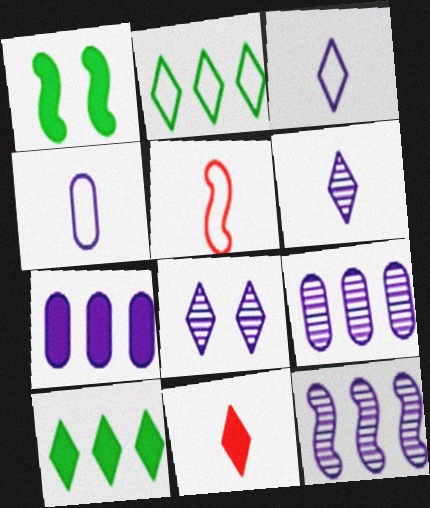[[1, 5, 12], 
[1, 7, 11], 
[2, 8, 11]]